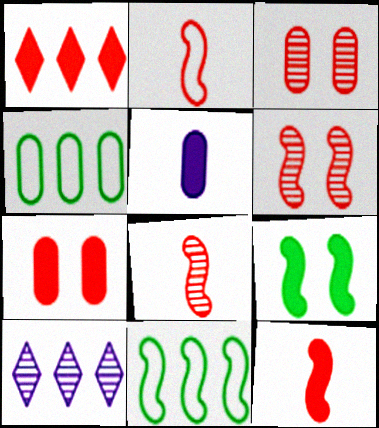[[1, 2, 3], 
[1, 5, 9], 
[1, 7, 12], 
[2, 8, 12], 
[3, 4, 5]]